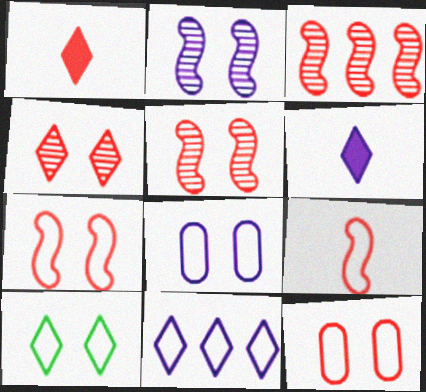[[1, 3, 12], 
[7, 8, 10]]